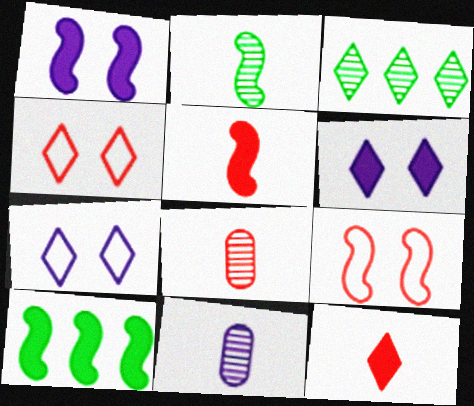[[1, 5, 10], 
[3, 7, 12], 
[4, 10, 11], 
[7, 8, 10]]